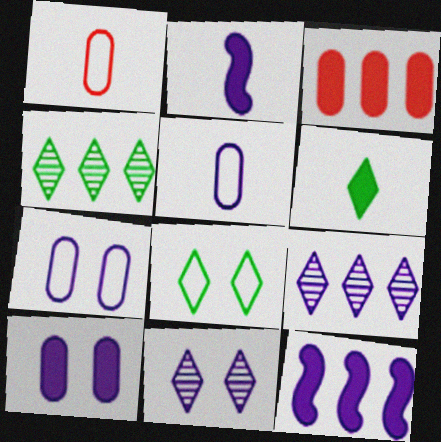[[2, 7, 9], 
[4, 6, 8], 
[5, 11, 12]]